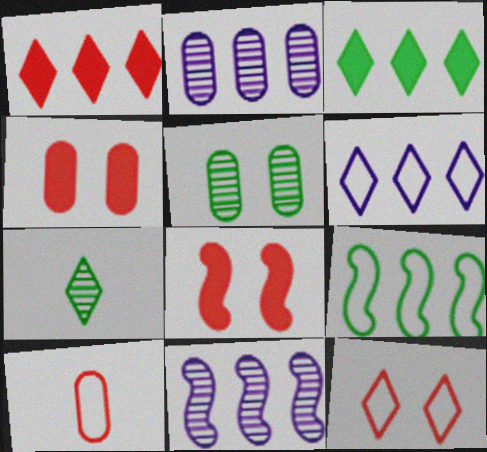[[1, 2, 9]]